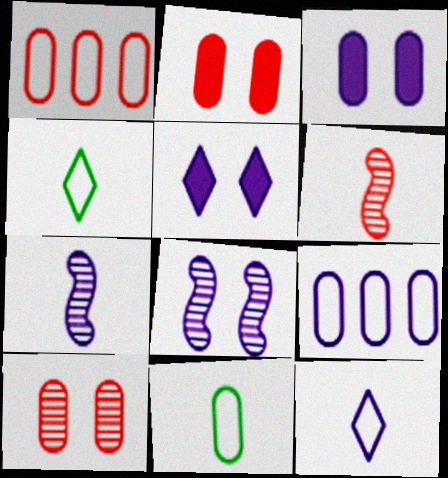[[5, 7, 9]]